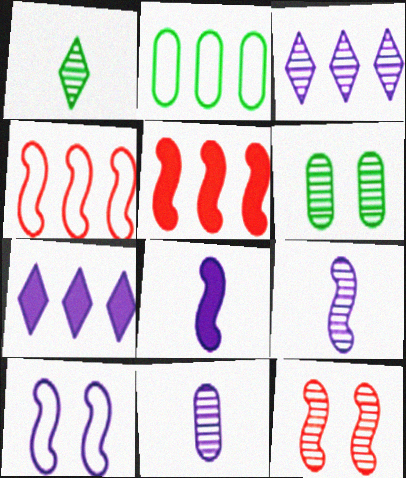[[2, 3, 5], 
[7, 10, 11]]